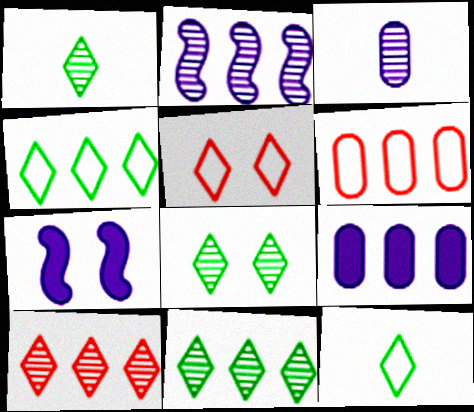[[1, 6, 7], 
[1, 8, 11]]